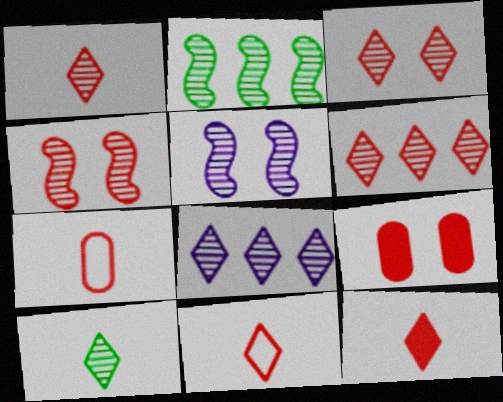[[1, 3, 6], 
[1, 11, 12], 
[3, 8, 10]]